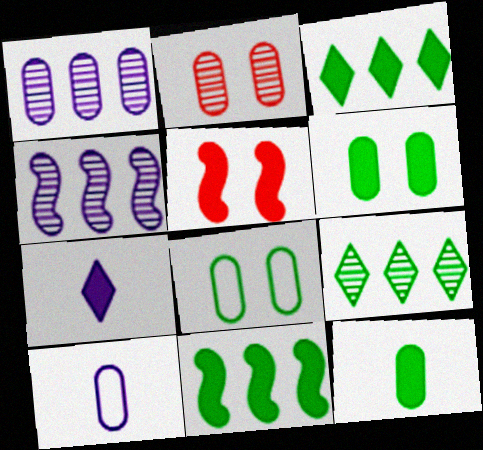[[5, 9, 10]]